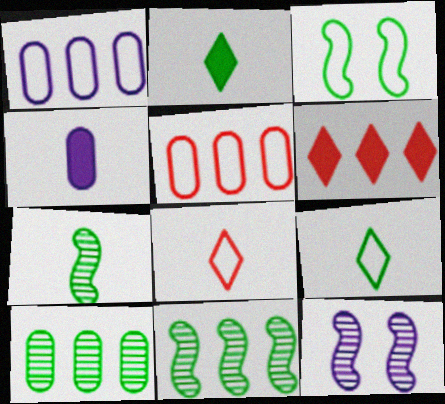[[1, 3, 8], 
[1, 6, 11], 
[2, 3, 10], 
[2, 5, 12], 
[4, 7, 8]]